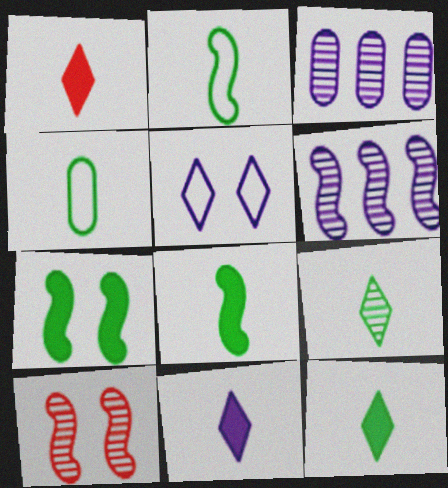[[1, 11, 12], 
[3, 9, 10], 
[4, 8, 9]]